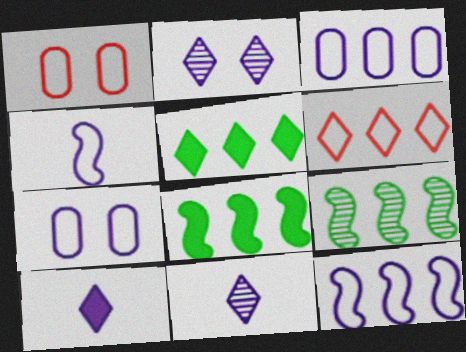[[1, 8, 11], 
[1, 9, 10]]